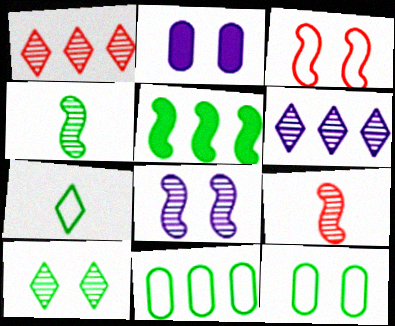[[2, 3, 10]]